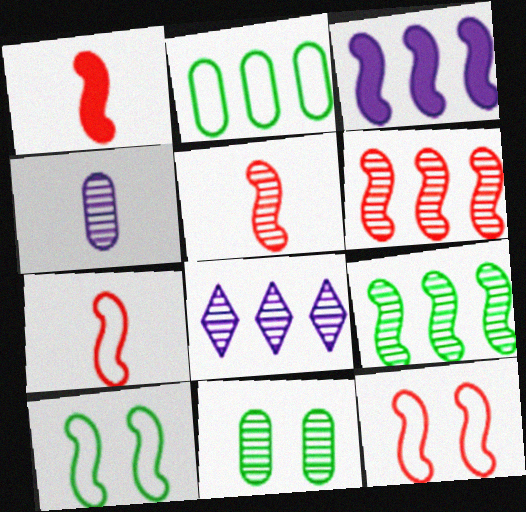[[1, 5, 7], 
[1, 6, 12], 
[3, 5, 10], 
[5, 8, 11]]